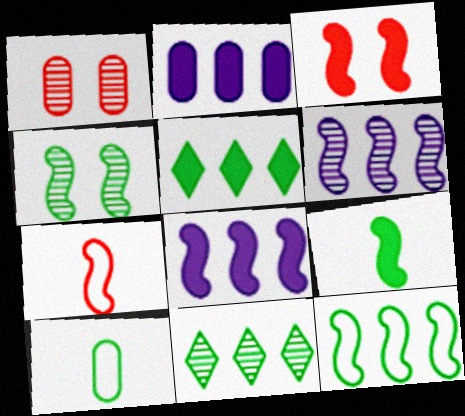[[1, 2, 10], 
[3, 8, 9], 
[4, 5, 10], 
[4, 7, 8], 
[4, 9, 12]]